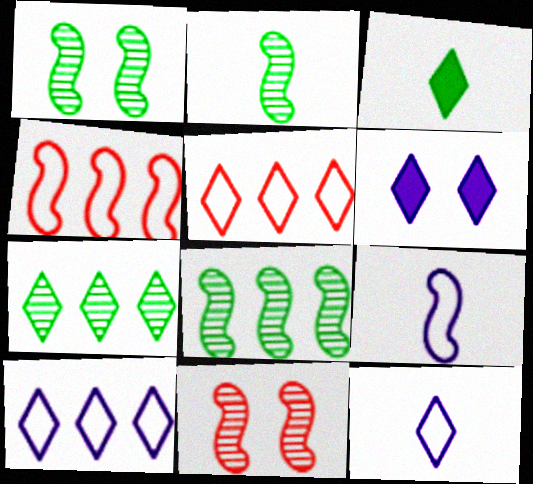[[1, 2, 8]]